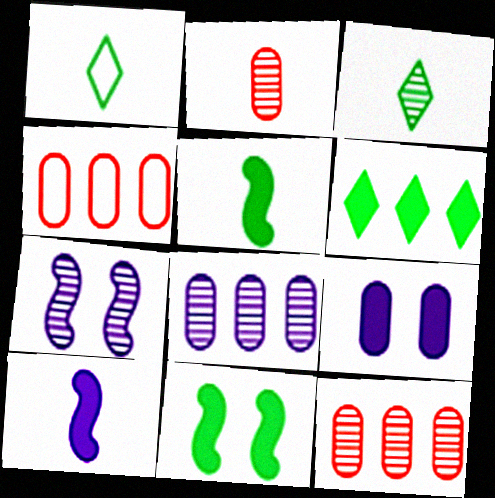[[1, 2, 10], 
[3, 7, 12]]